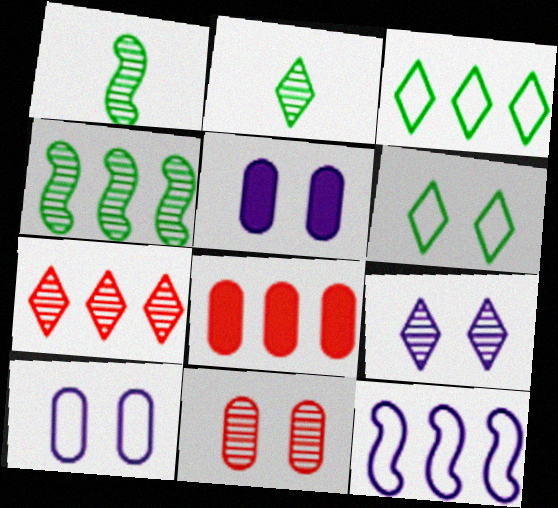[[2, 7, 9]]